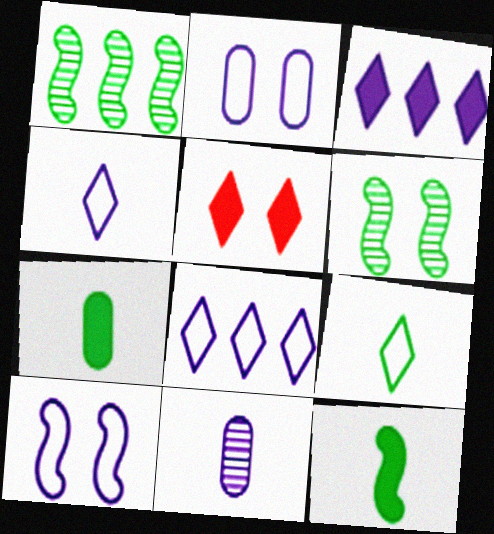[[2, 5, 6], 
[3, 10, 11]]